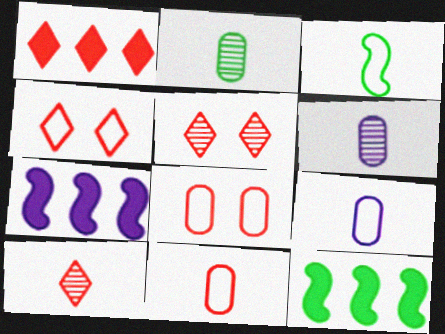[[1, 4, 10], 
[2, 4, 7], 
[4, 6, 12], 
[5, 9, 12]]